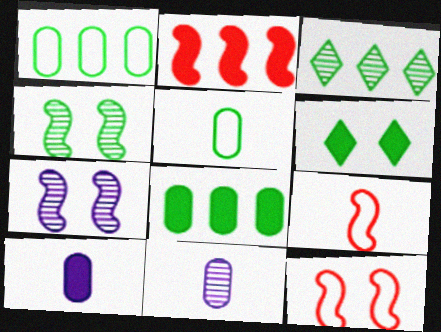[[2, 6, 10], 
[3, 10, 12]]